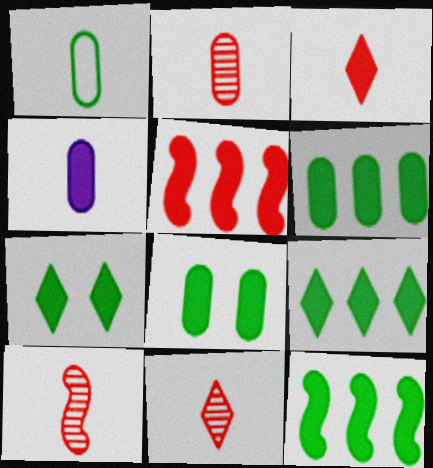[[1, 2, 4], 
[2, 10, 11], 
[4, 5, 7], 
[6, 9, 12]]